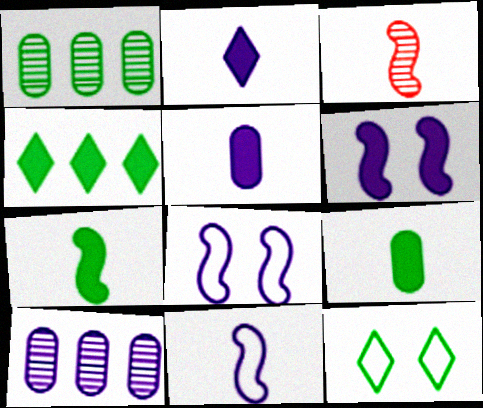[[1, 7, 12], 
[2, 8, 10], 
[3, 7, 11]]